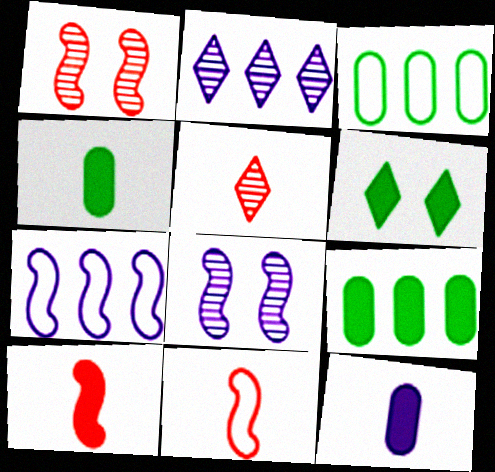[]